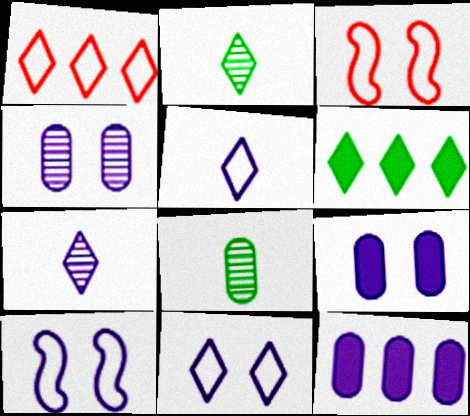[[2, 3, 12], 
[7, 10, 12]]